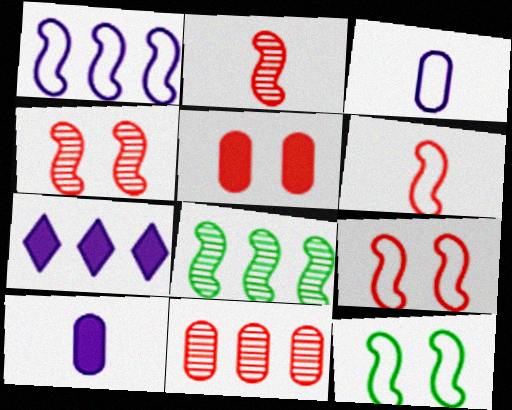[[1, 6, 12]]